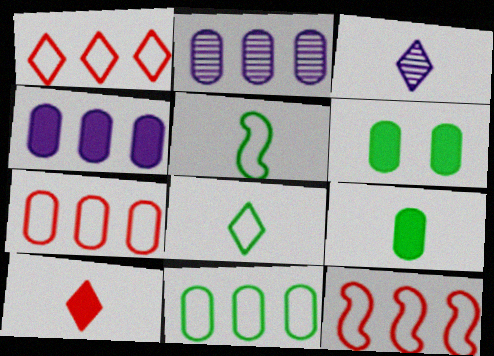[[1, 7, 12], 
[3, 6, 12], 
[3, 8, 10]]